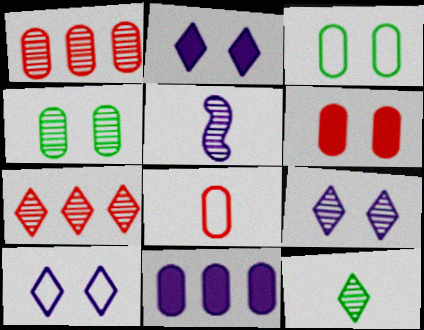[[1, 6, 8], 
[2, 9, 10], 
[4, 5, 7], 
[4, 8, 11], 
[5, 10, 11], 
[7, 9, 12]]